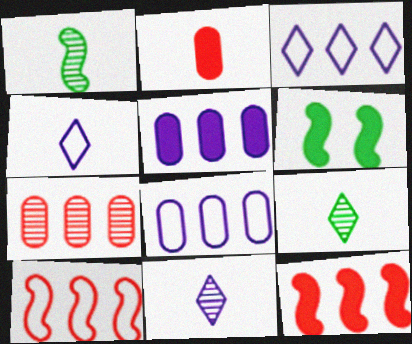[[1, 2, 4], 
[4, 6, 7]]